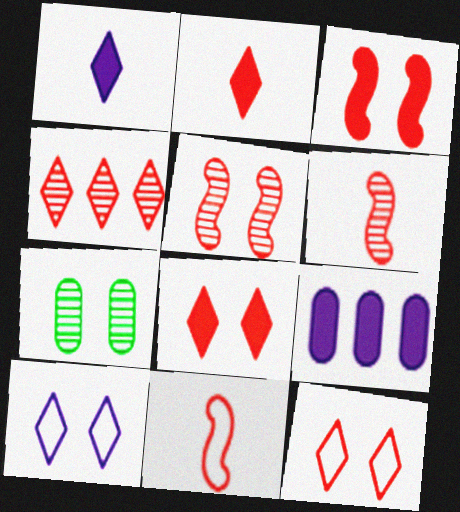[[2, 4, 12], 
[3, 7, 10]]